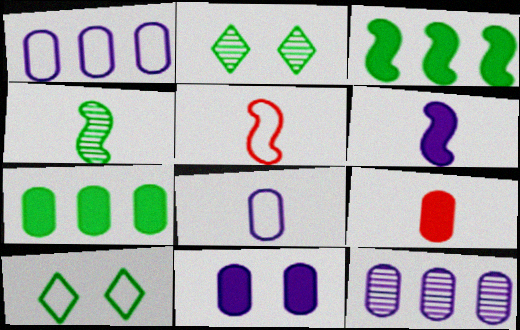[[1, 5, 10], 
[4, 5, 6], 
[4, 7, 10], 
[7, 9, 11], 
[8, 11, 12]]